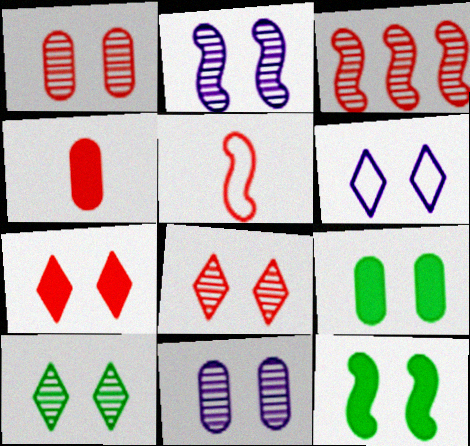[[1, 2, 10], 
[1, 6, 12], 
[6, 7, 10]]